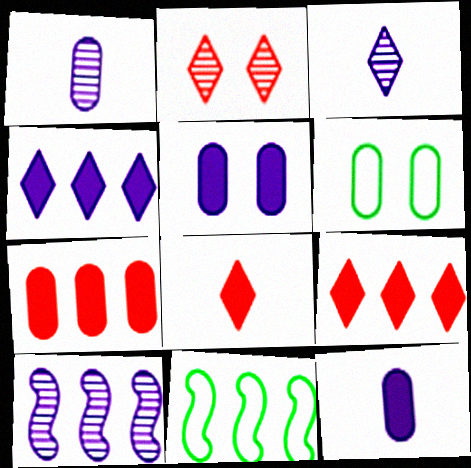[[1, 6, 7], 
[2, 11, 12], 
[6, 8, 10]]